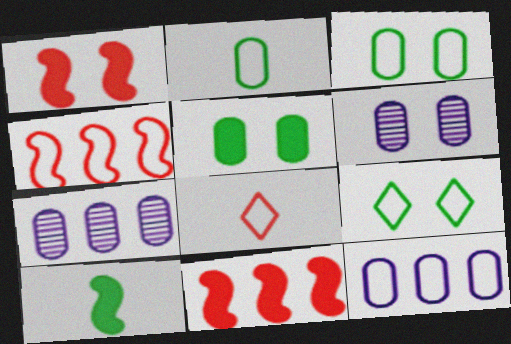[[1, 6, 9]]